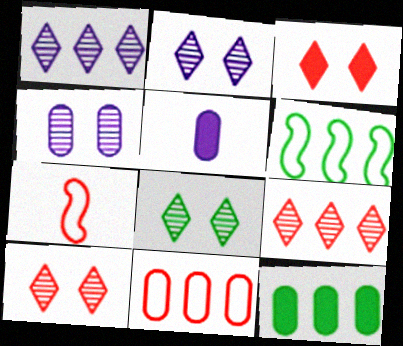[[2, 7, 12], 
[2, 8, 10], 
[5, 6, 10]]